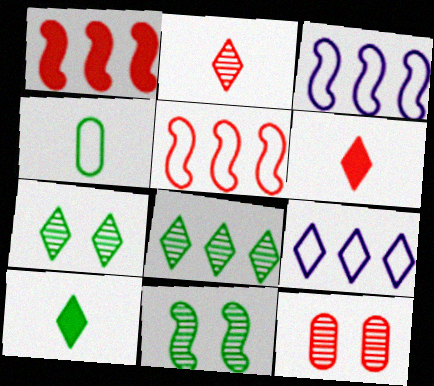[[3, 10, 12], 
[5, 6, 12], 
[6, 7, 9]]